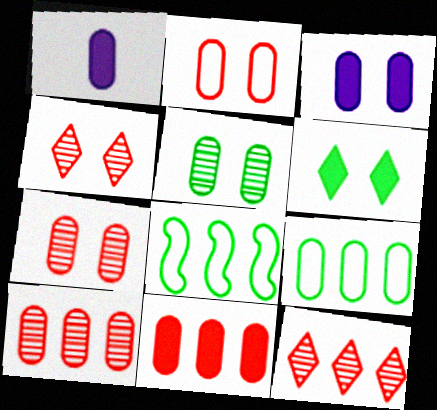[[1, 4, 8], 
[1, 7, 9], 
[2, 3, 5]]